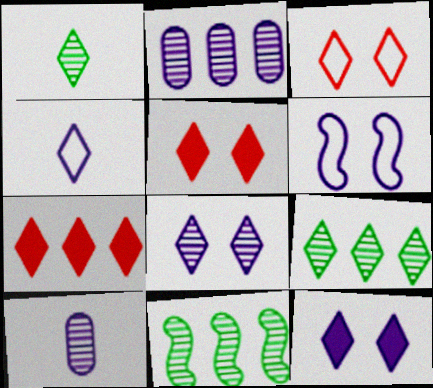[[4, 5, 9]]